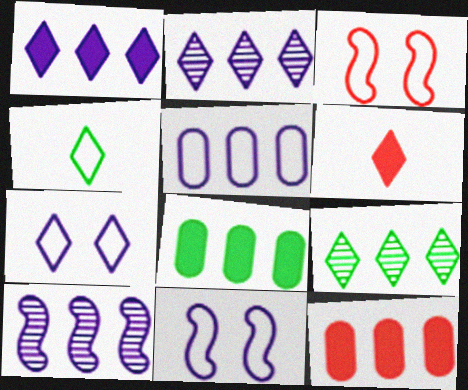[[1, 5, 10], 
[3, 4, 5], 
[6, 7, 9]]